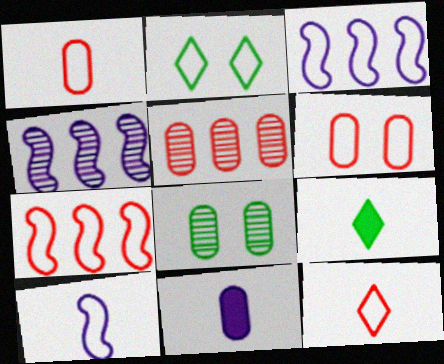[[1, 2, 3], 
[4, 6, 9], 
[6, 7, 12]]